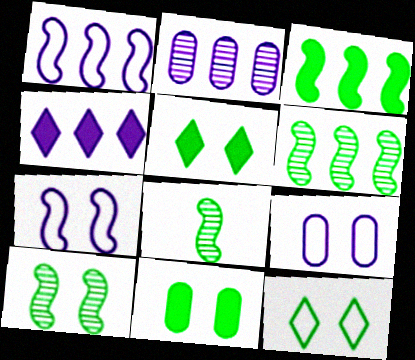[[1, 2, 4], 
[6, 8, 10], 
[10, 11, 12]]